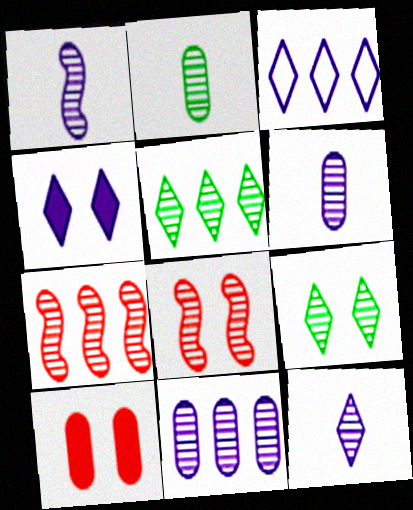[[1, 6, 12], 
[3, 4, 12], 
[5, 6, 8], 
[5, 7, 11], 
[6, 7, 9]]